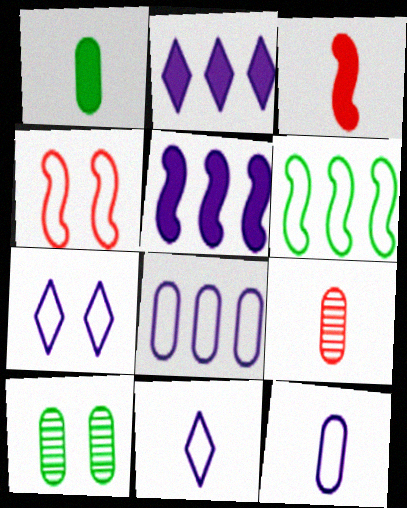[[1, 9, 12]]